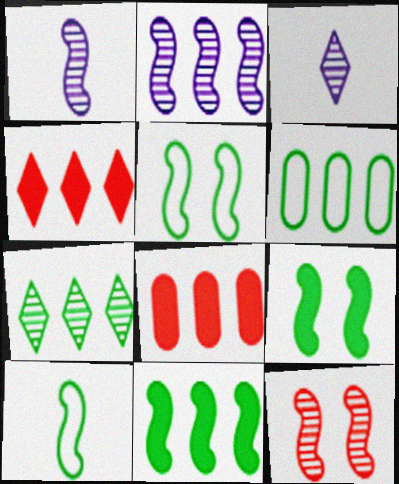[[2, 4, 6], 
[3, 5, 8], 
[6, 7, 11]]